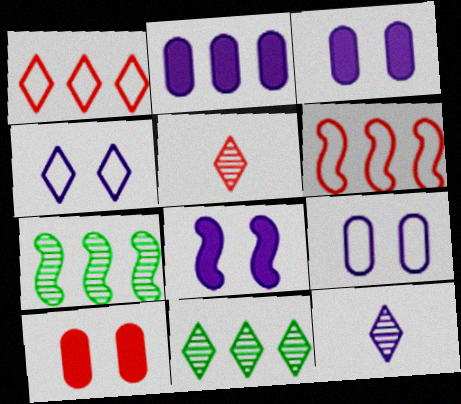[[1, 2, 7], 
[2, 6, 11], 
[5, 6, 10]]